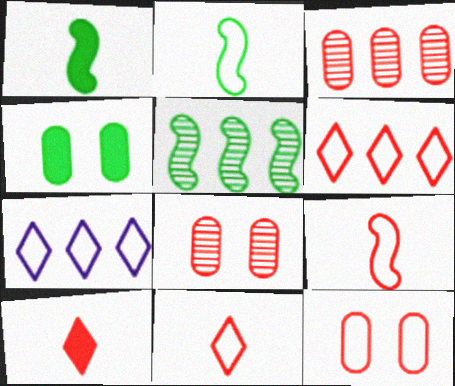[[1, 7, 8], 
[2, 7, 12], 
[6, 9, 12]]